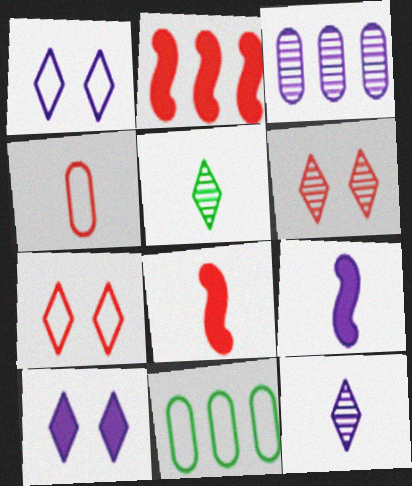[[1, 3, 9], 
[2, 4, 6], 
[4, 5, 9], 
[6, 9, 11]]